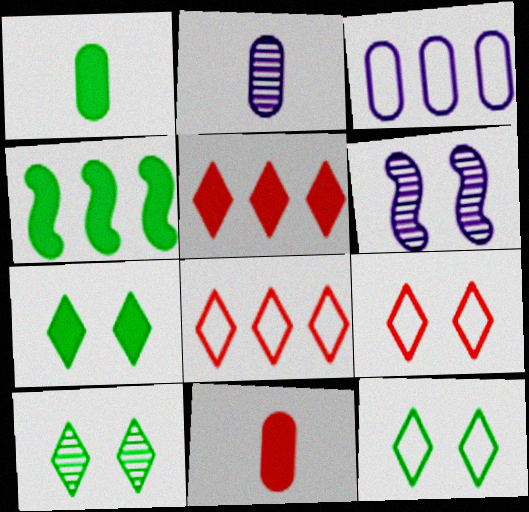[[1, 4, 7], 
[1, 6, 8], 
[2, 4, 9], 
[7, 10, 12]]